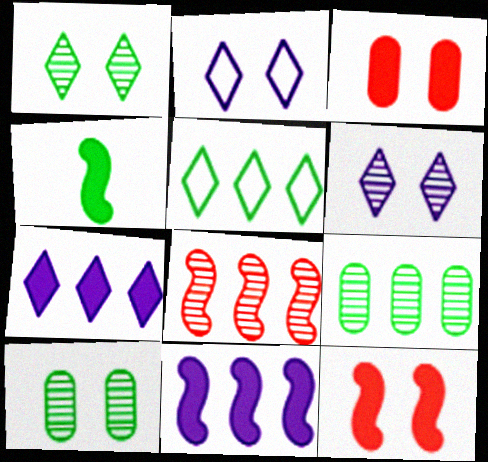[[2, 10, 12], 
[3, 4, 7], 
[4, 5, 10], 
[4, 11, 12]]